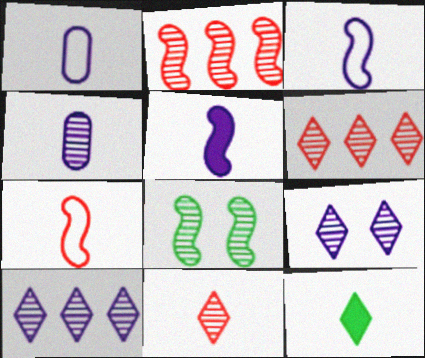[[4, 6, 8], 
[4, 7, 12]]